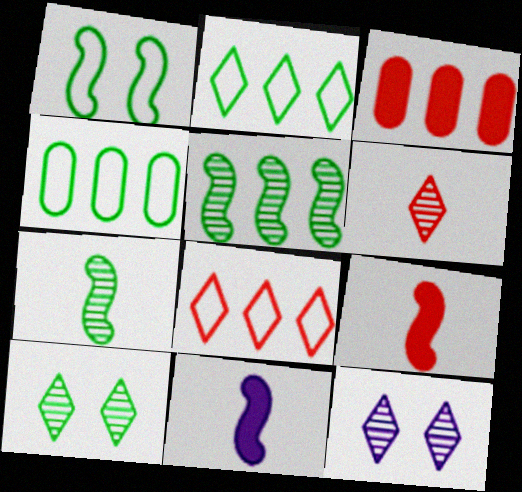[[4, 9, 12]]